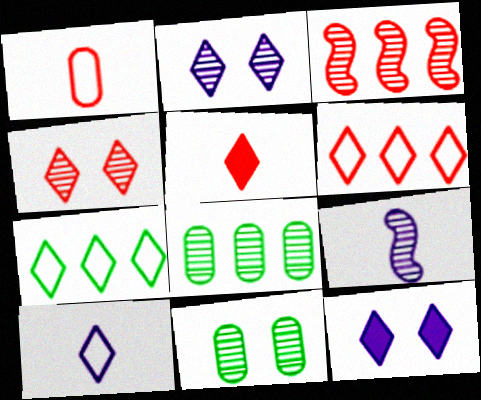[[2, 5, 7], 
[4, 5, 6], 
[4, 8, 9]]